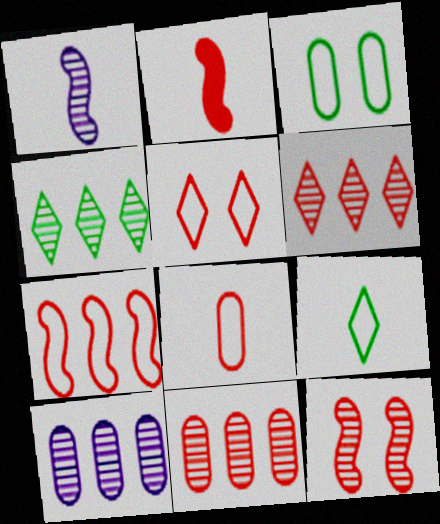[[2, 5, 11], 
[2, 7, 12], 
[5, 7, 8]]